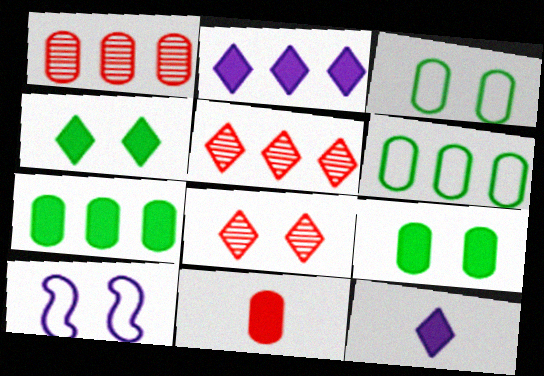[[8, 9, 10]]